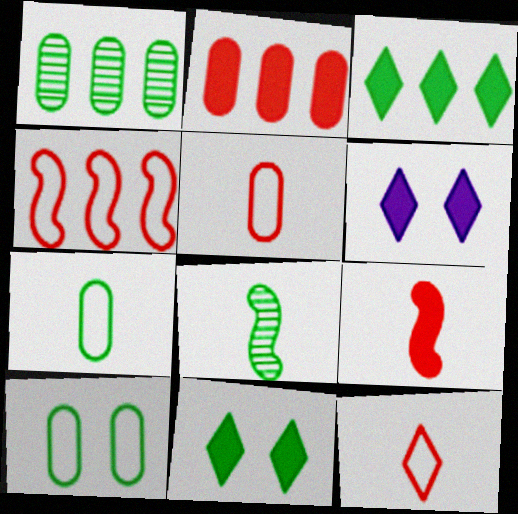[[3, 8, 10]]